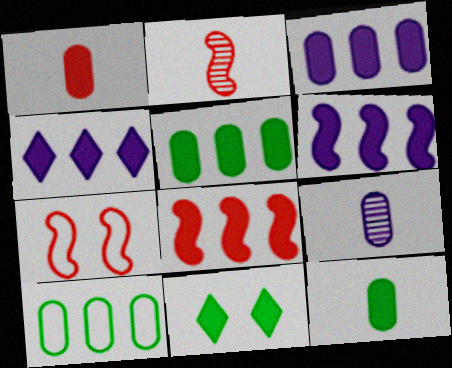[[1, 6, 11], 
[2, 7, 8], 
[3, 4, 6], 
[4, 5, 8]]